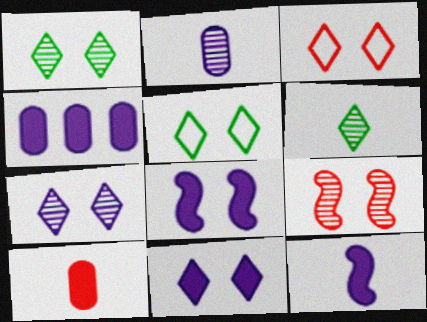[[1, 3, 11], 
[4, 11, 12]]